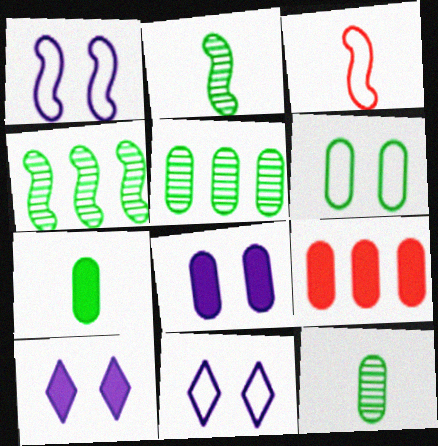[[2, 9, 11], 
[3, 5, 10], 
[5, 6, 7], 
[7, 8, 9]]